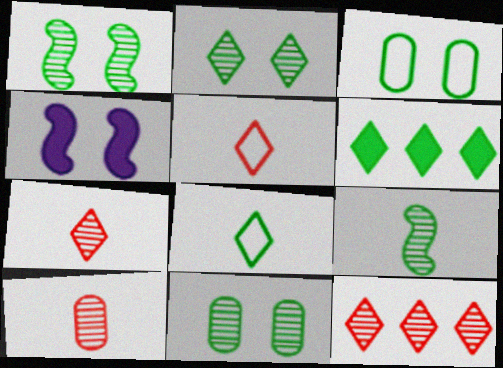[[1, 2, 11], 
[2, 6, 8], 
[3, 6, 9]]